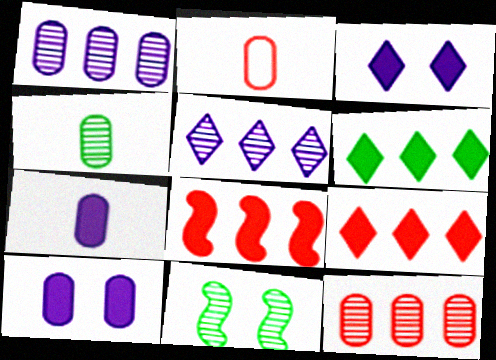[[2, 4, 7]]